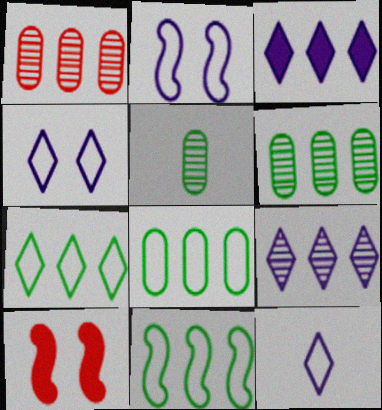[[1, 3, 11], 
[6, 10, 12], 
[7, 8, 11]]